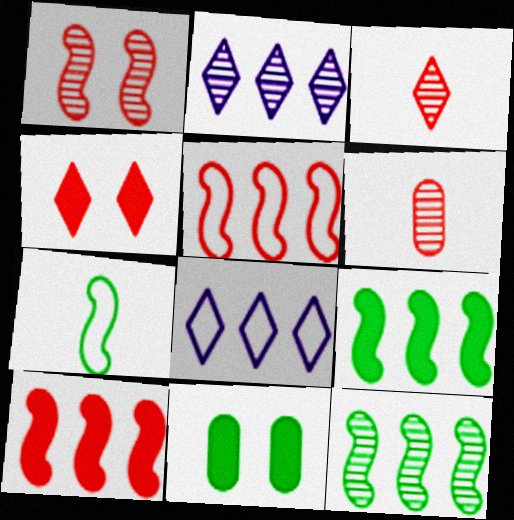[[4, 5, 6]]